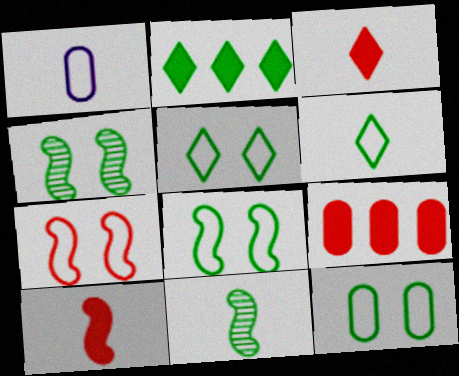[[1, 3, 11], 
[2, 11, 12], 
[5, 8, 12]]